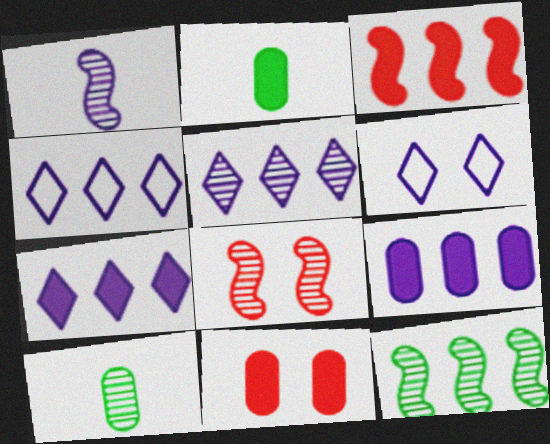[[1, 6, 9], 
[1, 8, 12], 
[2, 4, 8], 
[2, 9, 11], 
[3, 6, 10], 
[4, 5, 7], 
[5, 8, 10]]